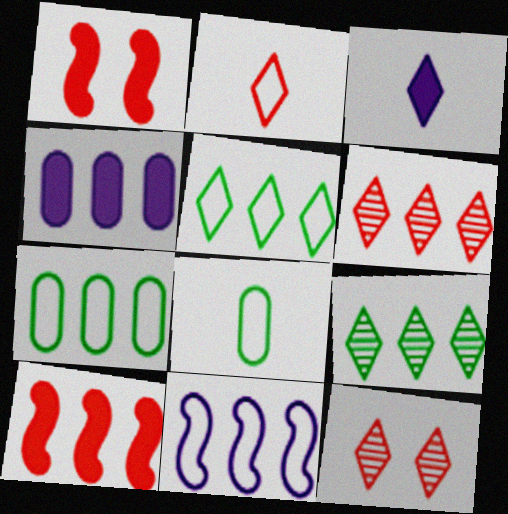[[3, 5, 12]]